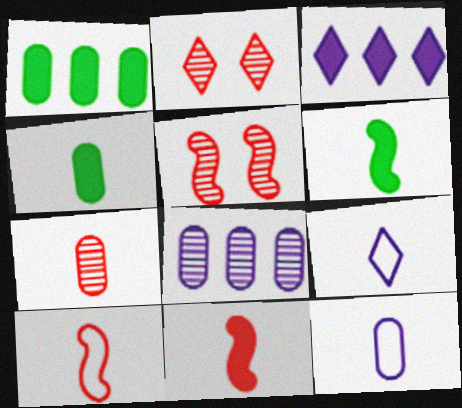[[1, 5, 9], 
[4, 7, 12], 
[6, 7, 9]]